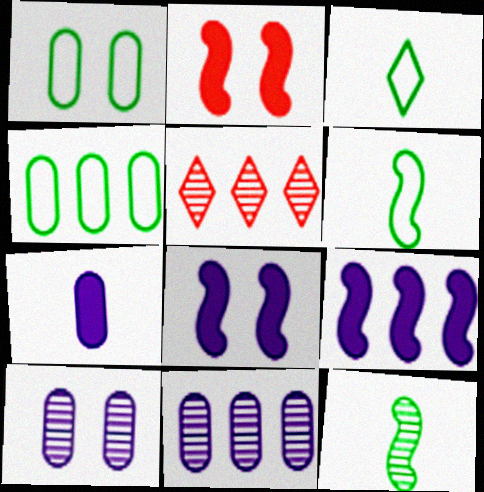[[2, 3, 11], 
[4, 5, 9], 
[5, 10, 12]]